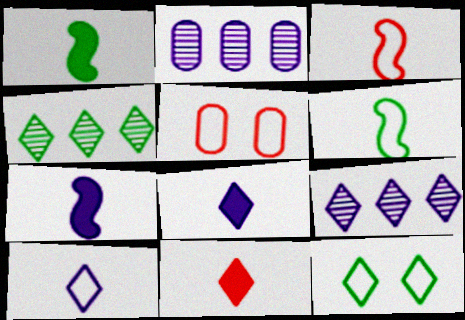[[1, 5, 9], 
[4, 5, 7], 
[9, 11, 12]]